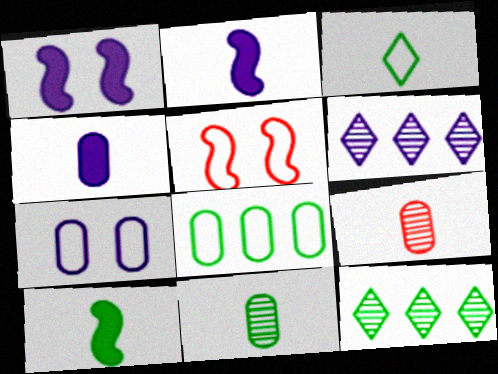[[2, 3, 9], 
[2, 6, 7], 
[3, 10, 11], 
[4, 5, 12]]